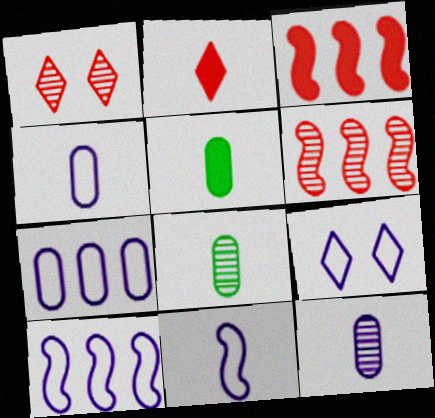[[1, 5, 10], 
[2, 8, 11], 
[3, 8, 9], 
[4, 9, 10], 
[5, 6, 9], 
[7, 9, 11]]